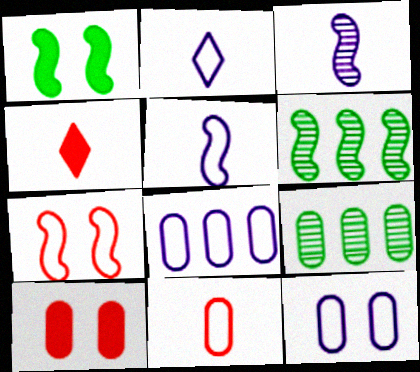[[2, 6, 10], 
[4, 6, 12]]